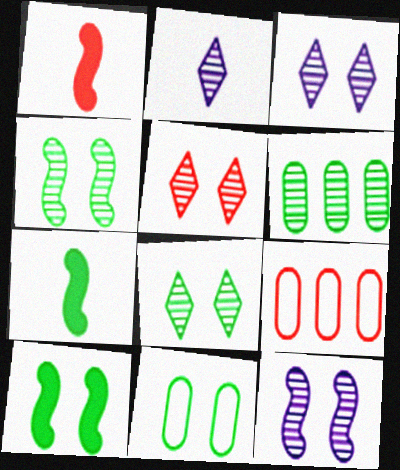[[1, 5, 9], 
[2, 9, 10], 
[3, 5, 8], 
[3, 7, 9], 
[8, 10, 11]]